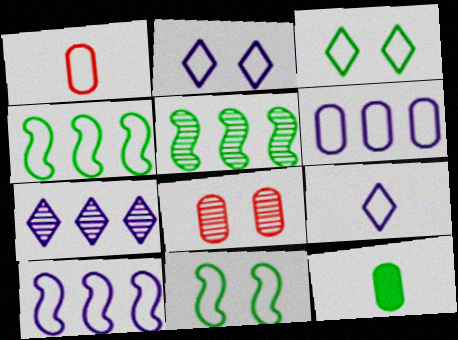[[1, 2, 4], 
[1, 3, 10], 
[3, 5, 12], 
[6, 8, 12]]